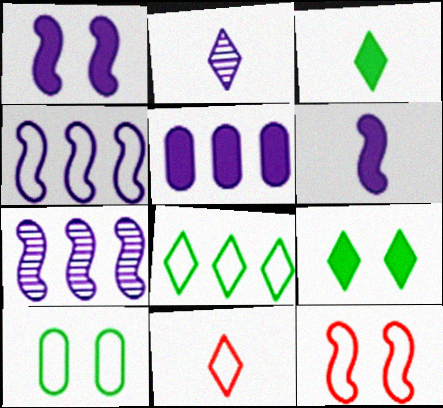[[2, 3, 11], 
[4, 10, 11]]